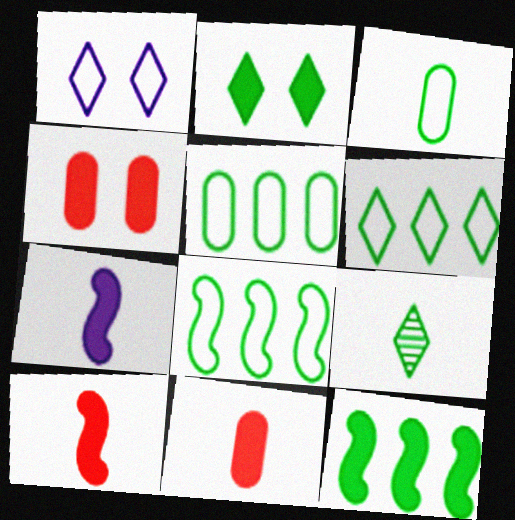[[2, 6, 9], 
[5, 6, 8]]